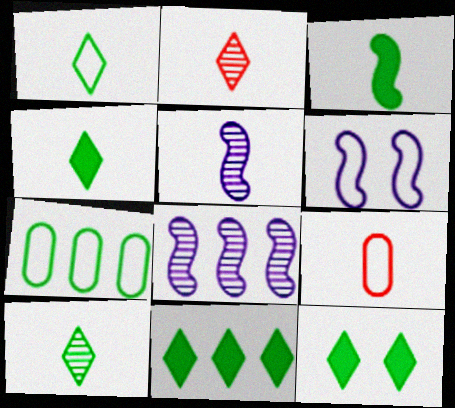[[1, 4, 10], 
[4, 5, 9], 
[4, 11, 12], 
[8, 9, 12]]